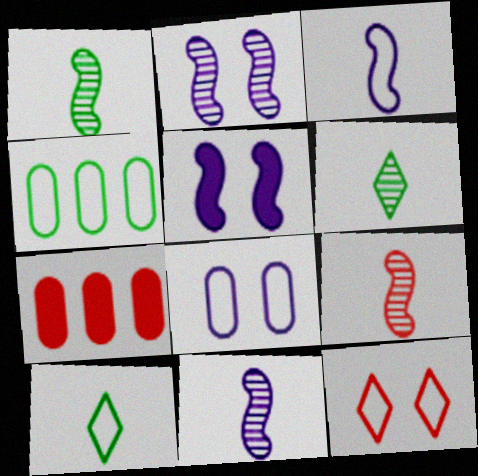[[1, 9, 11], 
[2, 7, 10], 
[3, 4, 12], 
[7, 9, 12]]